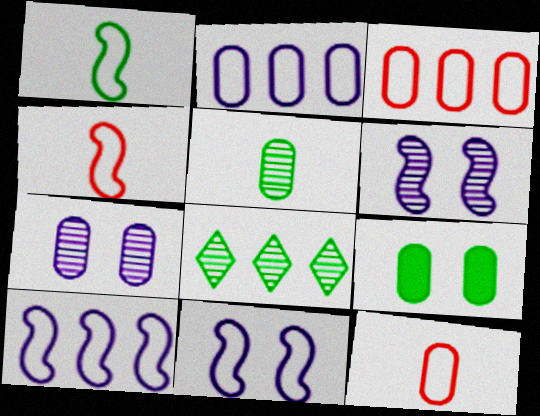[[1, 8, 9]]